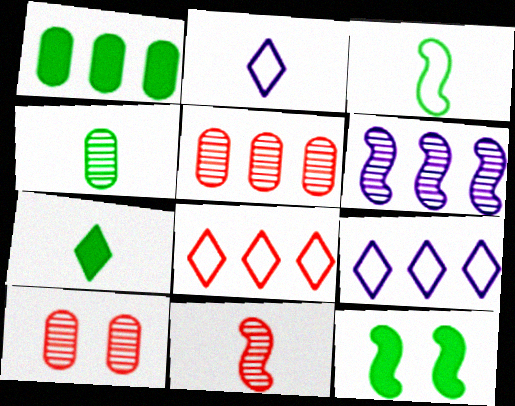[[1, 6, 8], 
[1, 7, 12], 
[2, 5, 12], 
[3, 4, 7]]